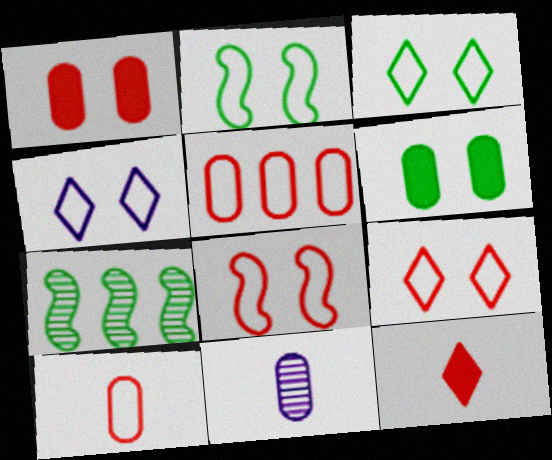[[3, 4, 9], 
[5, 6, 11]]